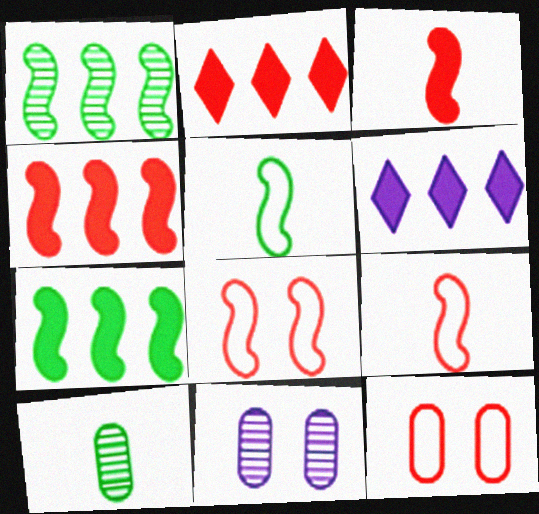[[2, 5, 11], 
[6, 8, 10]]